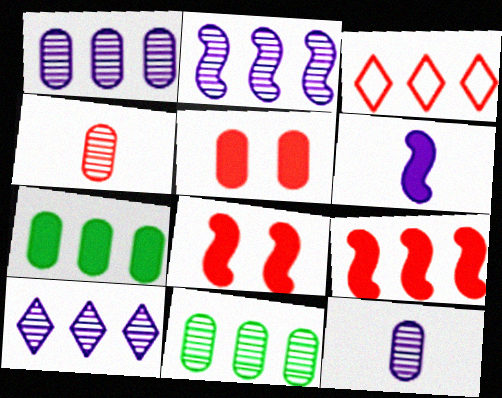[[1, 2, 10], 
[2, 3, 7], 
[3, 4, 8]]